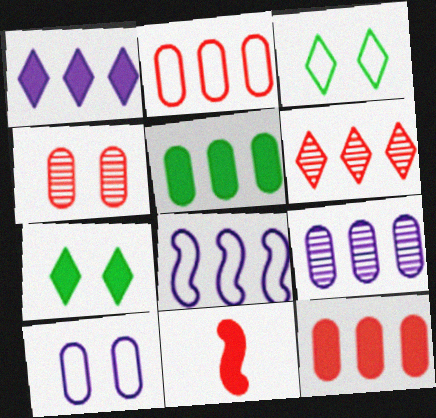[[1, 8, 9], 
[2, 5, 9], 
[3, 9, 11], 
[5, 6, 8]]